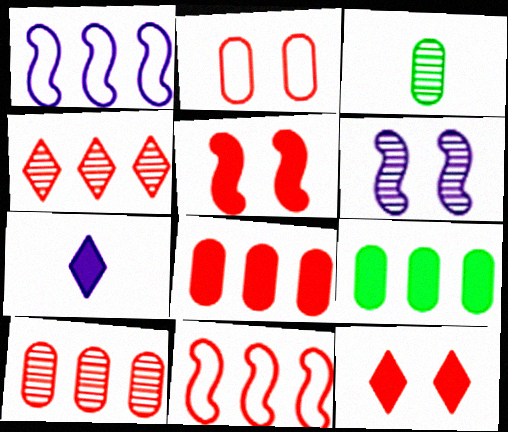[[1, 3, 12], 
[1, 4, 9], 
[3, 4, 6], 
[4, 8, 11], 
[5, 7, 9]]